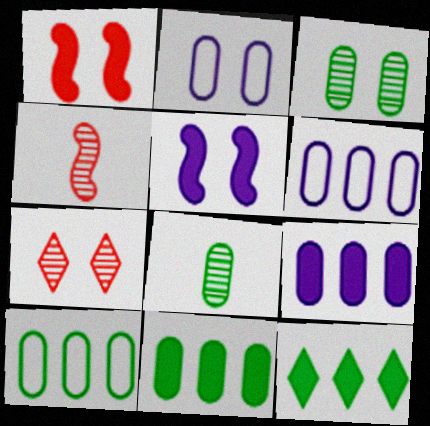[[2, 4, 12]]